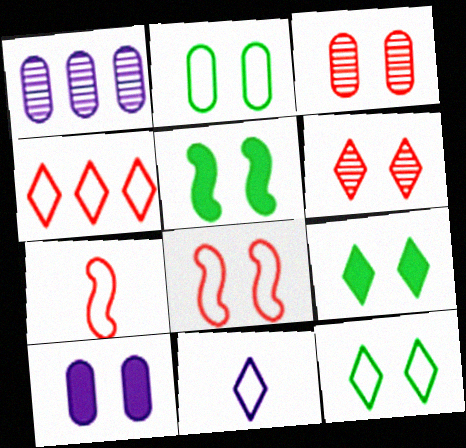[[1, 7, 9], 
[2, 3, 10], 
[4, 11, 12]]